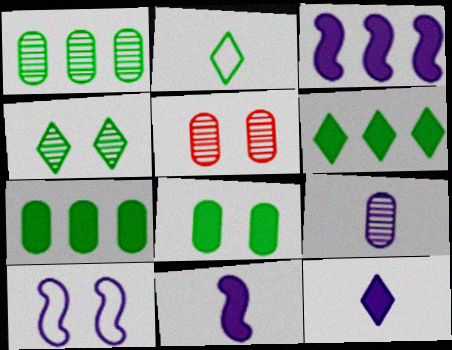[[1, 5, 9], 
[2, 3, 5], 
[2, 4, 6]]